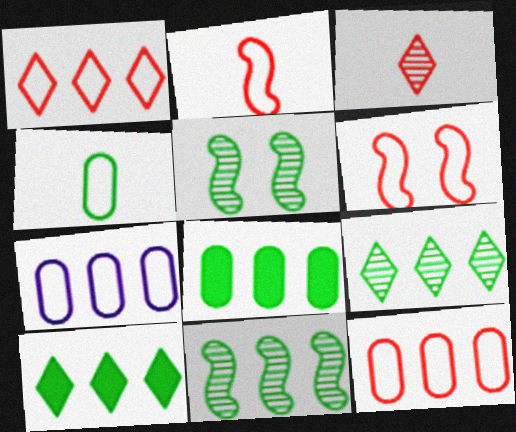[[4, 5, 10]]